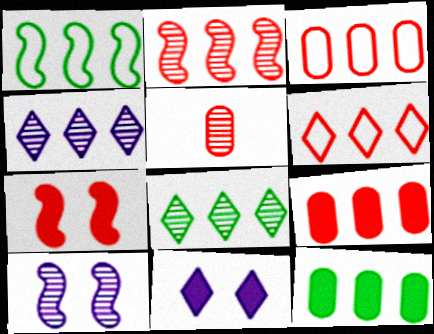[[1, 4, 9], 
[1, 5, 11], 
[1, 8, 12], 
[2, 6, 9], 
[5, 6, 7], 
[5, 8, 10]]